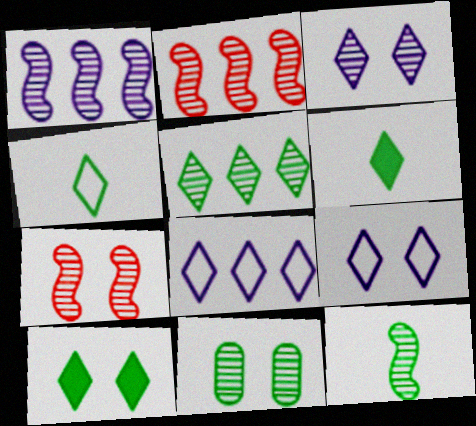[[1, 7, 12], 
[3, 7, 11], 
[4, 5, 10], 
[5, 11, 12]]